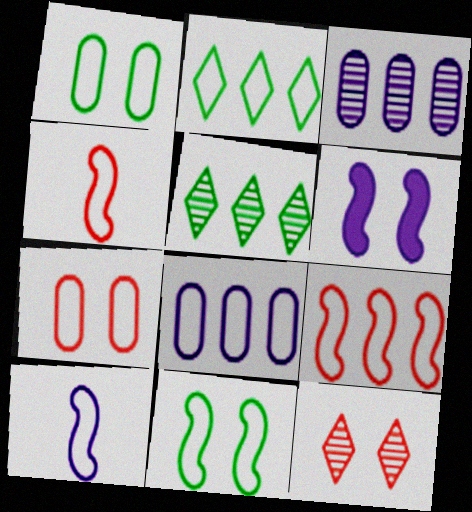[[1, 6, 12], 
[2, 7, 10], 
[2, 8, 9], 
[9, 10, 11]]